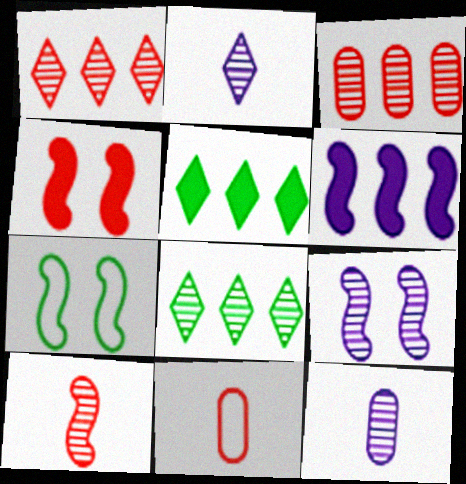[[1, 4, 11], 
[4, 7, 9], 
[5, 9, 11], 
[6, 7, 10]]